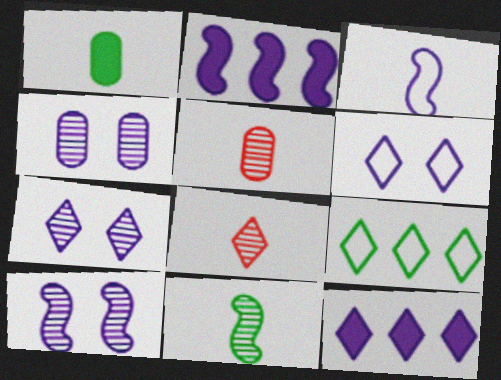[[1, 3, 8], 
[2, 3, 10], 
[3, 4, 12], 
[4, 7, 10]]